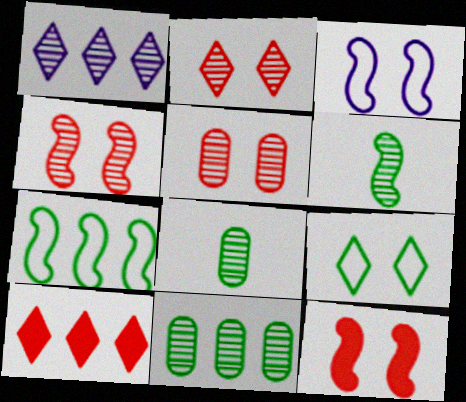[[1, 4, 8], 
[1, 5, 6], 
[2, 4, 5], 
[3, 8, 10]]